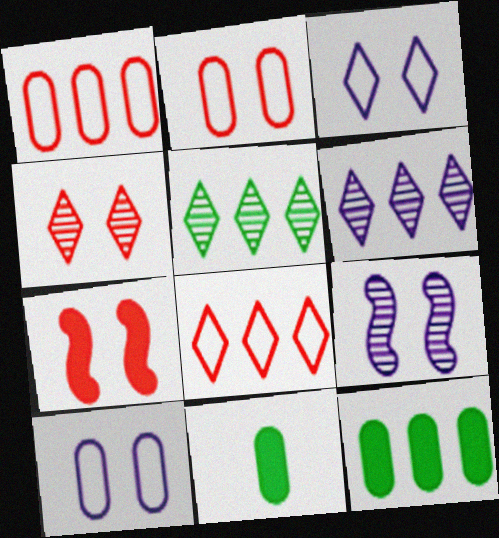[[2, 4, 7], 
[8, 9, 11]]